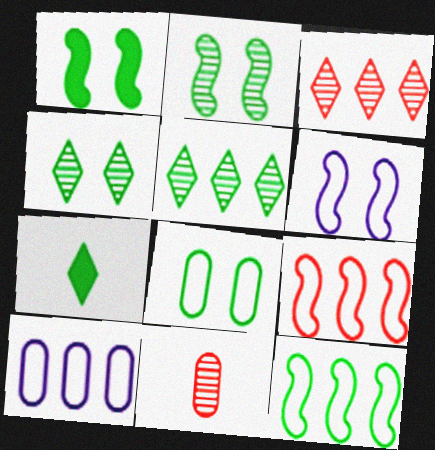[[1, 4, 8]]